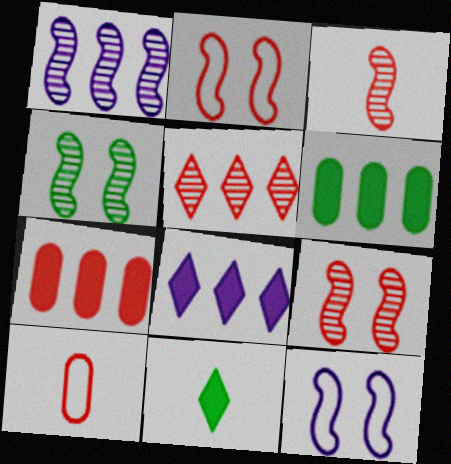[[1, 3, 4], 
[4, 8, 10]]